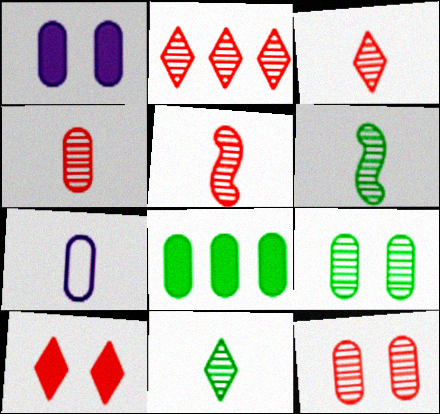[[2, 5, 12], 
[3, 4, 5], 
[7, 8, 12]]